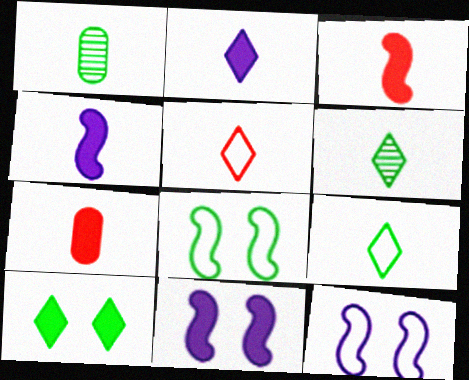[[1, 4, 5], 
[2, 5, 6]]